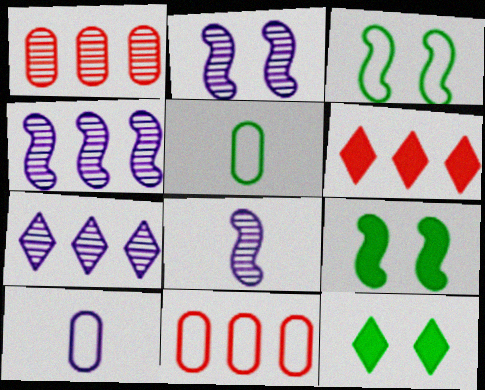[[2, 4, 8], 
[2, 5, 6], 
[8, 11, 12]]